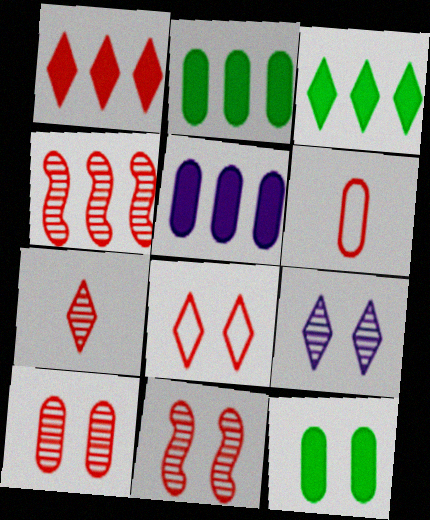[[1, 6, 11], 
[1, 7, 8], 
[4, 7, 10]]